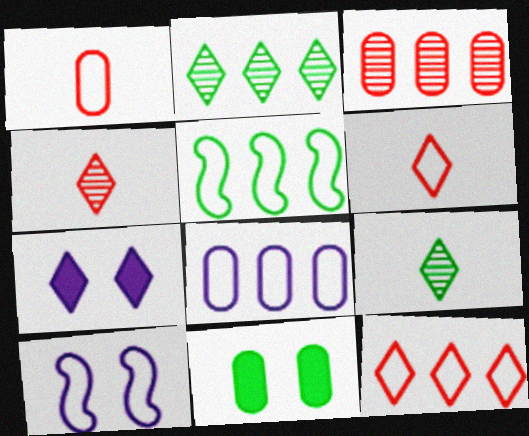[[2, 6, 7], 
[5, 8, 12], 
[5, 9, 11], 
[7, 9, 12]]